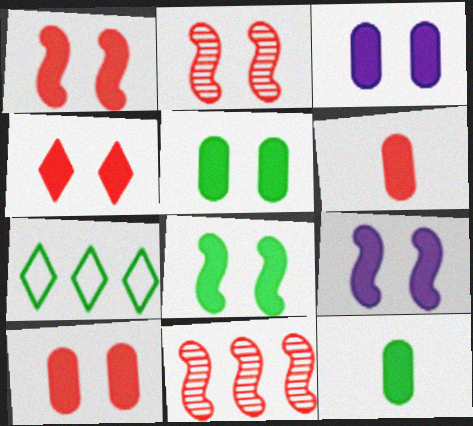[[1, 4, 10], 
[1, 8, 9], 
[3, 4, 8], 
[3, 5, 10], 
[4, 5, 9]]